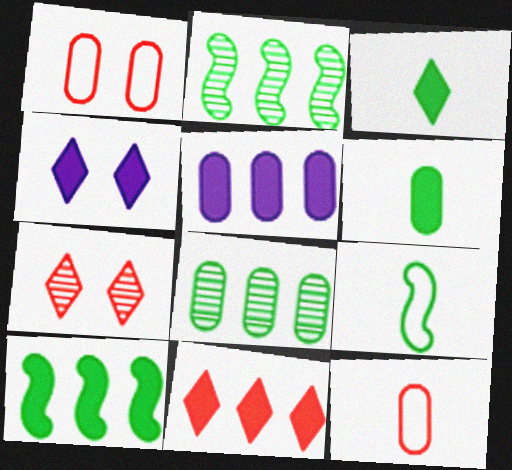[[2, 4, 12], 
[3, 4, 11], 
[5, 7, 9], 
[5, 10, 11]]